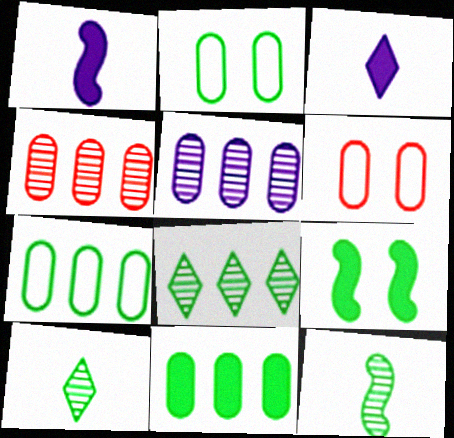[[1, 6, 8], 
[7, 9, 10]]